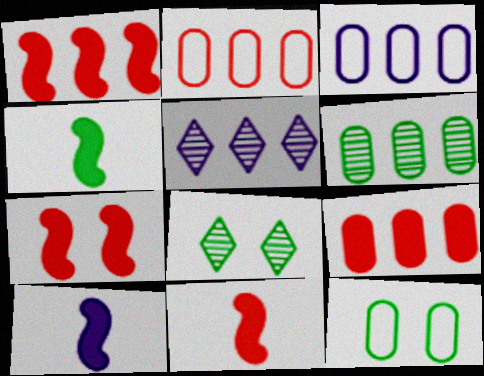[[1, 7, 11], 
[2, 8, 10], 
[3, 6, 9], 
[3, 8, 11], 
[4, 10, 11], 
[5, 11, 12]]